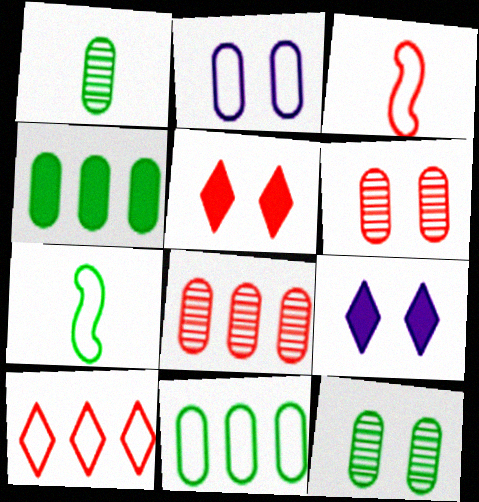[[2, 7, 10], 
[3, 5, 8], 
[7, 8, 9]]